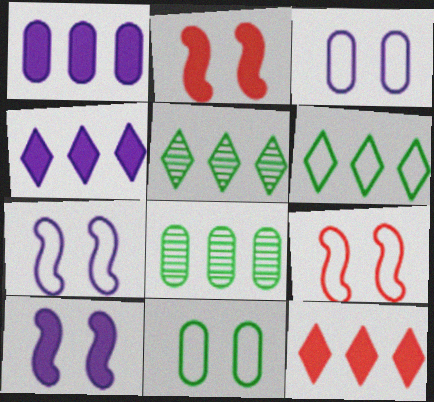[]